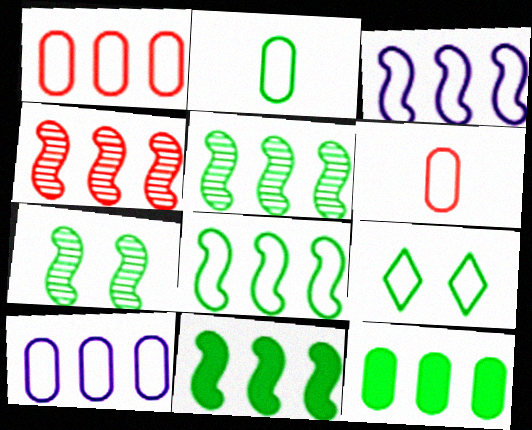[[2, 8, 9], 
[3, 4, 11], 
[3, 6, 9], 
[5, 8, 11]]